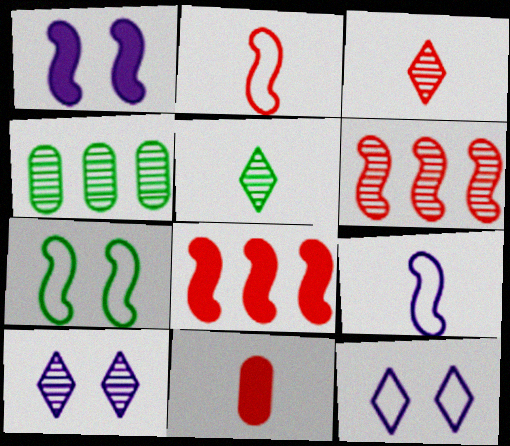[[2, 3, 11], 
[5, 9, 11]]